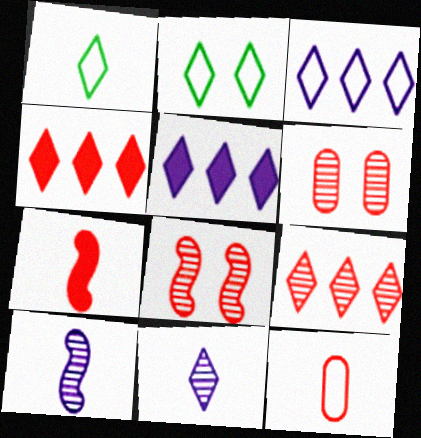[[2, 4, 11], 
[4, 8, 12]]